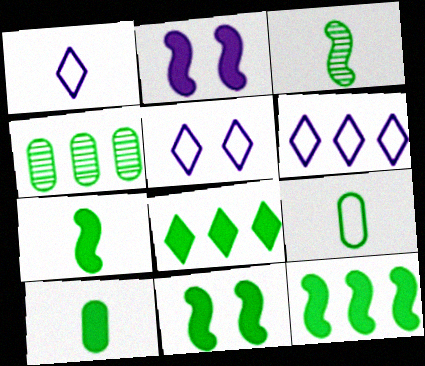[[1, 5, 6], 
[7, 11, 12], 
[8, 10, 11]]